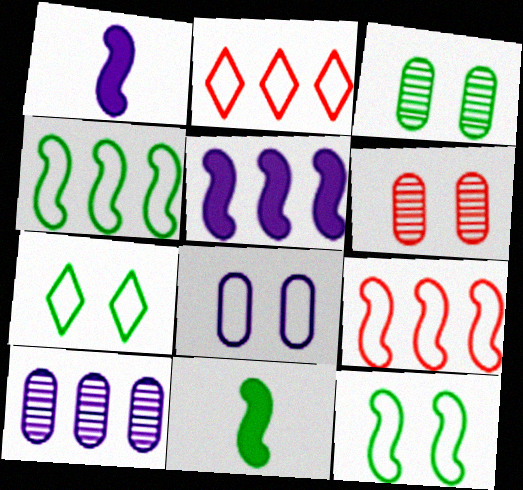[[1, 2, 3]]